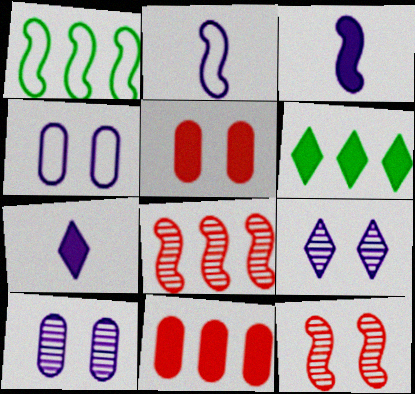[[1, 3, 12], 
[3, 5, 6]]